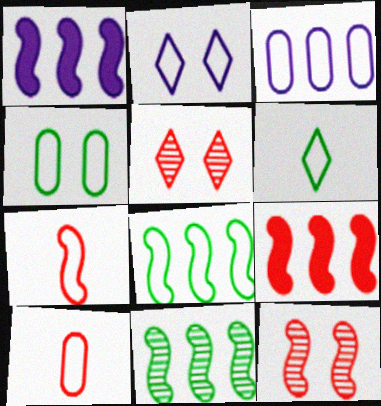[[2, 8, 10], 
[3, 4, 10], 
[4, 6, 8], 
[5, 9, 10], 
[7, 9, 12]]